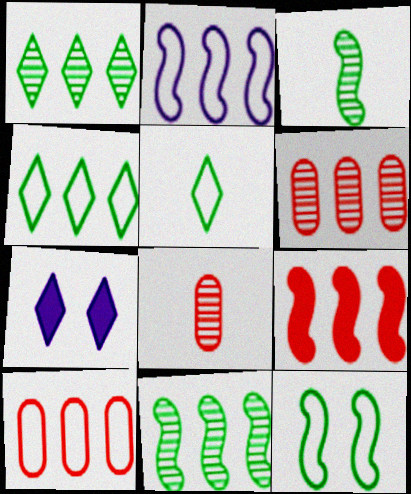[[2, 4, 10], 
[2, 9, 11], 
[3, 7, 10]]